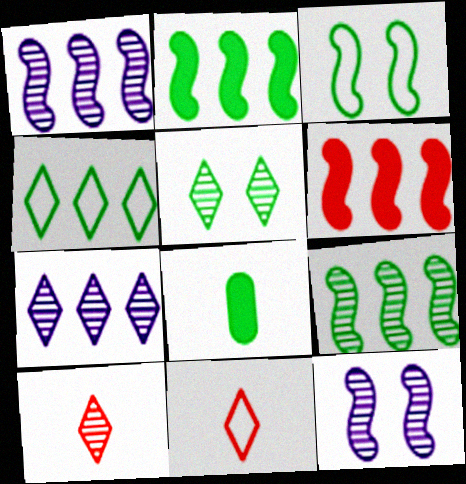[[5, 7, 10]]